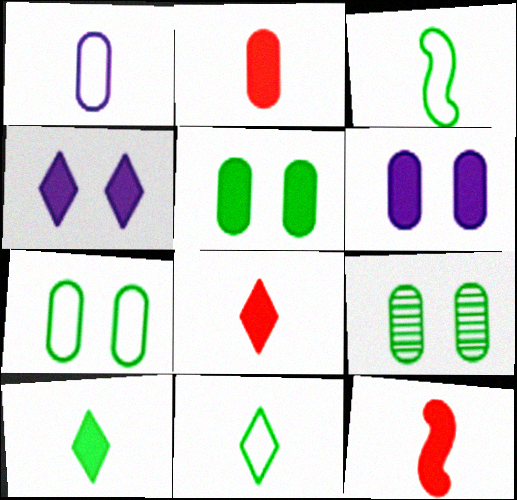[[2, 8, 12], 
[5, 7, 9]]